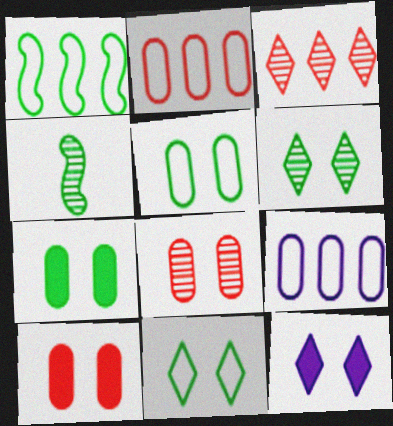[[2, 4, 12]]